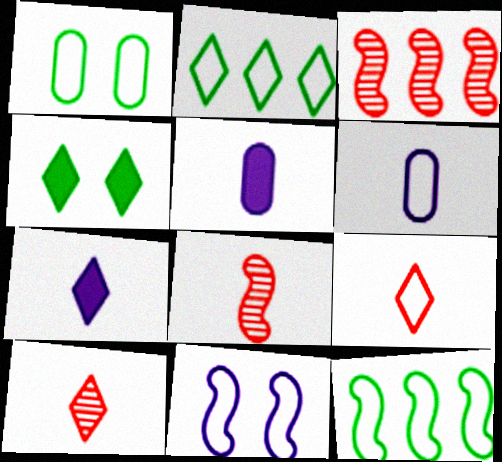[[1, 3, 7], 
[3, 4, 6]]